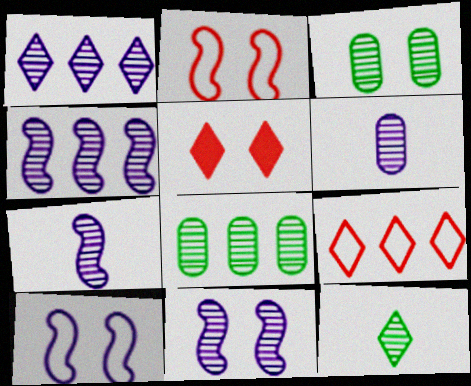[[1, 6, 11], 
[3, 5, 10], 
[4, 7, 11]]